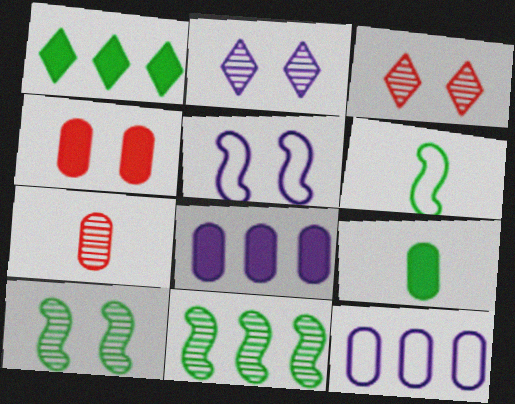[[1, 5, 7], 
[2, 7, 11], 
[3, 6, 8], 
[4, 8, 9]]